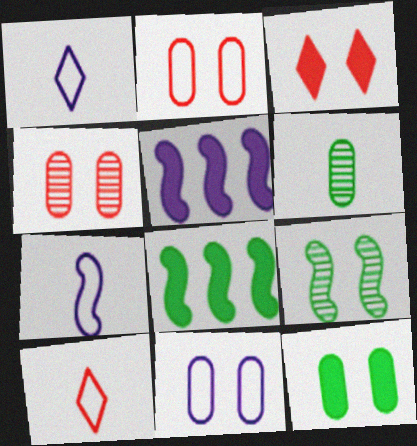[[1, 4, 8], 
[3, 9, 11], 
[4, 11, 12]]